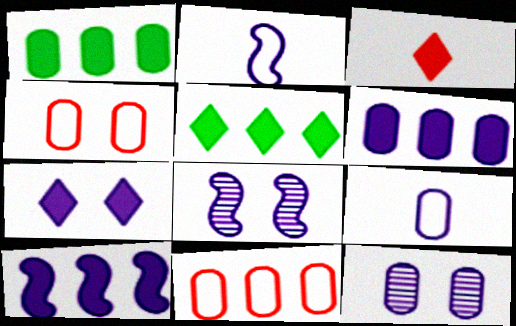[[2, 8, 10], 
[3, 5, 7], 
[6, 9, 12]]